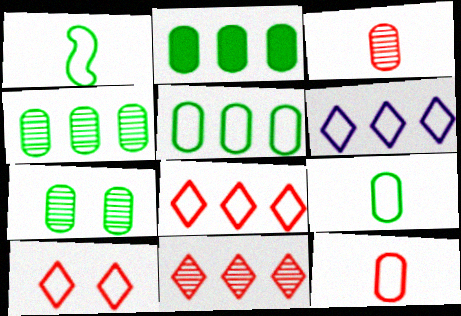[[2, 4, 5], 
[2, 7, 9]]